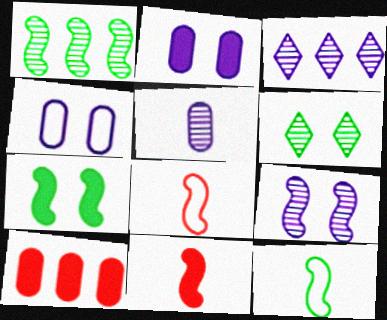[[1, 7, 12], 
[3, 5, 9]]